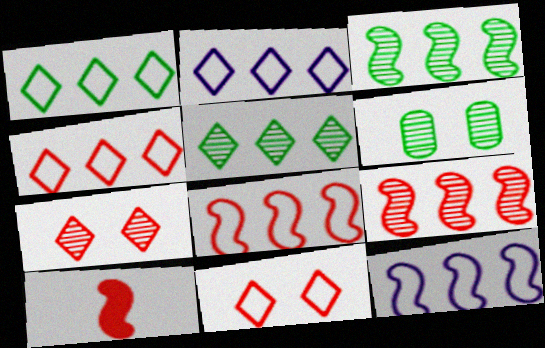[[1, 2, 4], 
[2, 6, 10]]